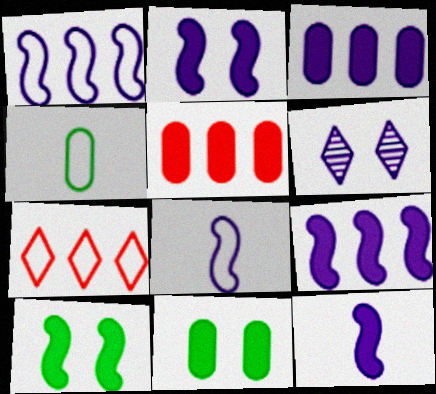[[2, 9, 12], 
[3, 6, 8]]